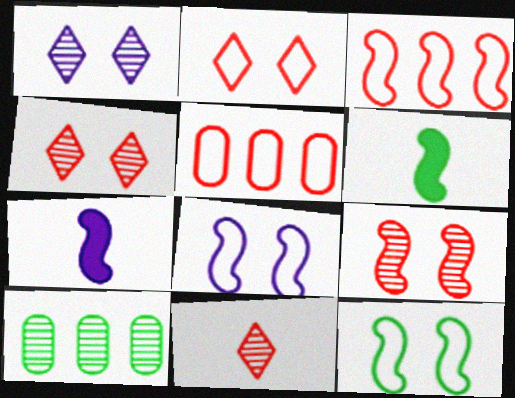[[1, 5, 6], 
[2, 7, 10]]